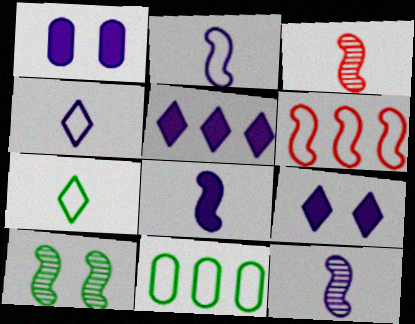[[1, 5, 8], 
[2, 8, 12], 
[3, 9, 11], 
[6, 8, 10]]